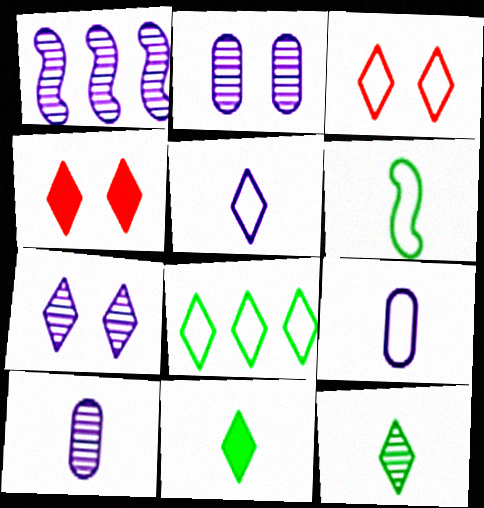[[1, 7, 10], 
[3, 5, 8]]